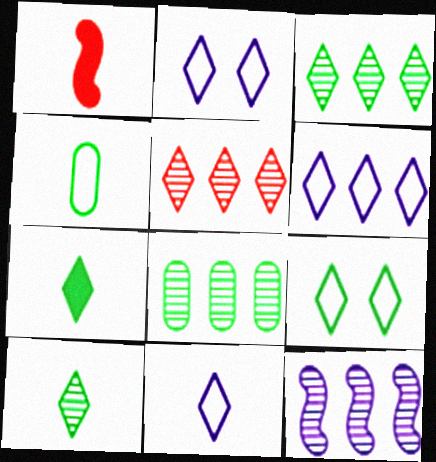[[1, 2, 8], 
[2, 5, 7], 
[2, 6, 11], 
[3, 7, 9], 
[5, 8, 12]]